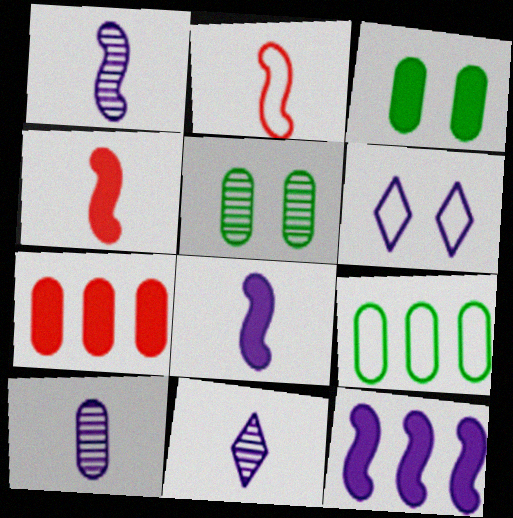[[1, 10, 11], 
[2, 6, 9], 
[6, 10, 12]]